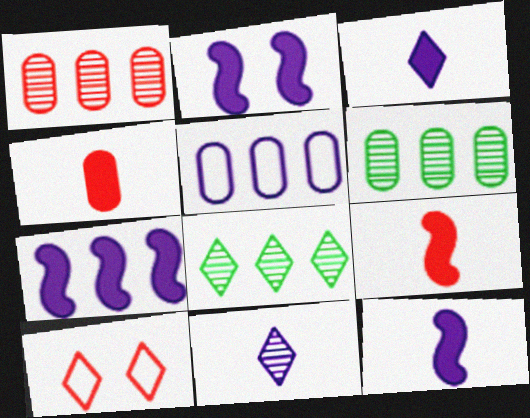[[1, 9, 10], 
[2, 5, 11], 
[2, 7, 12], 
[3, 8, 10], 
[6, 10, 12]]